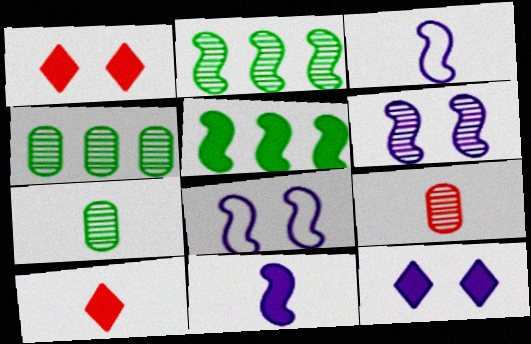[[1, 3, 4], 
[3, 7, 10], 
[4, 8, 10]]